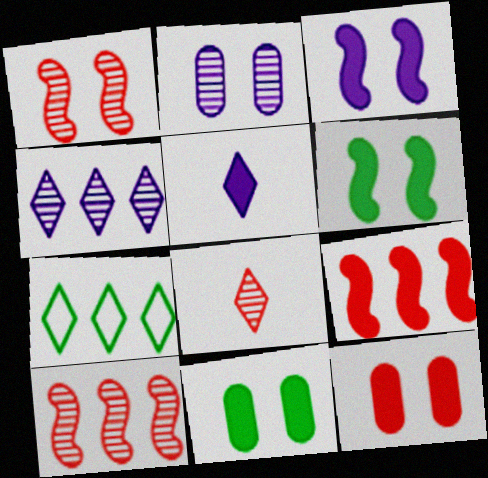[[5, 9, 11]]